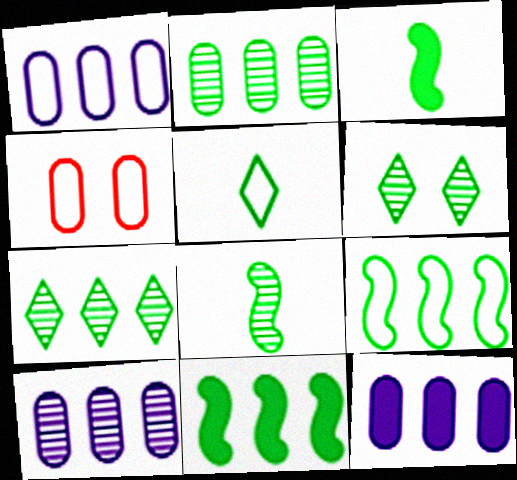[[1, 10, 12], 
[2, 6, 8]]